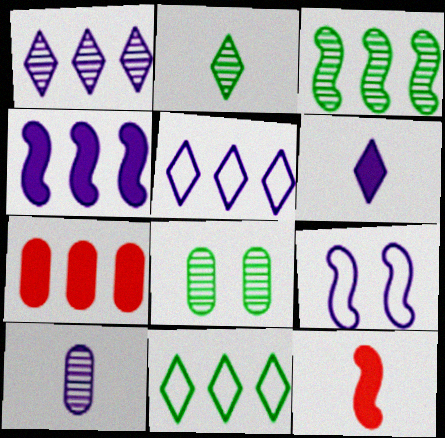[[2, 3, 8], 
[2, 7, 9], 
[3, 5, 7], 
[3, 9, 12], 
[5, 8, 12]]